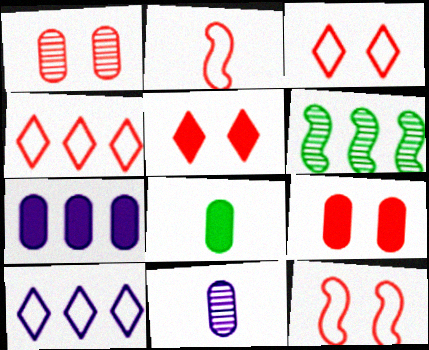[[1, 5, 12], 
[4, 6, 7], 
[7, 8, 9]]